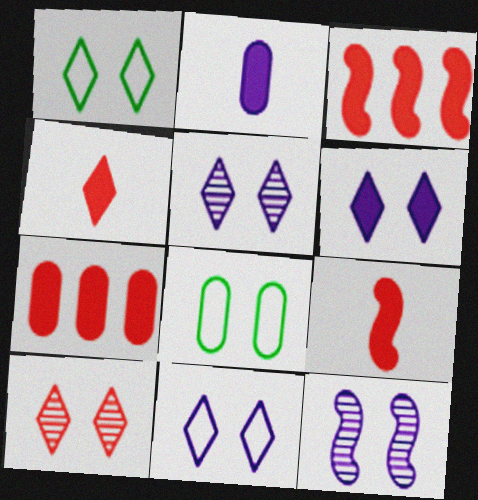[[1, 6, 10], 
[5, 6, 11]]